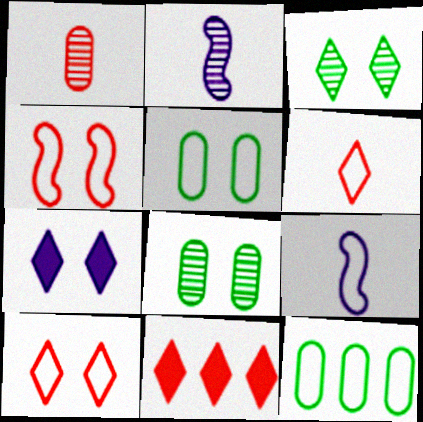[[1, 4, 11], 
[2, 5, 11], 
[3, 7, 10], 
[4, 7, 8], 
[8, 9, 11], 
[9, 10, 12]]